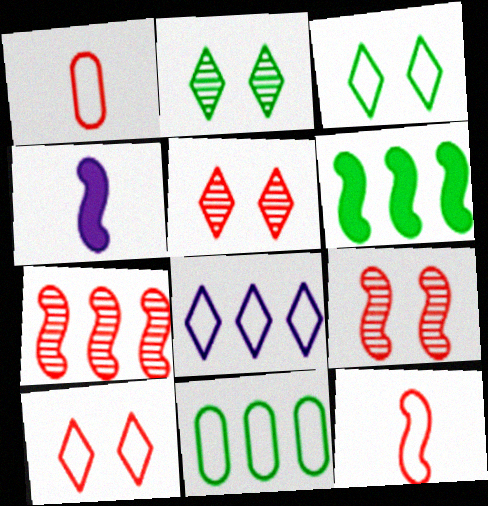[[4, 5, 11]]